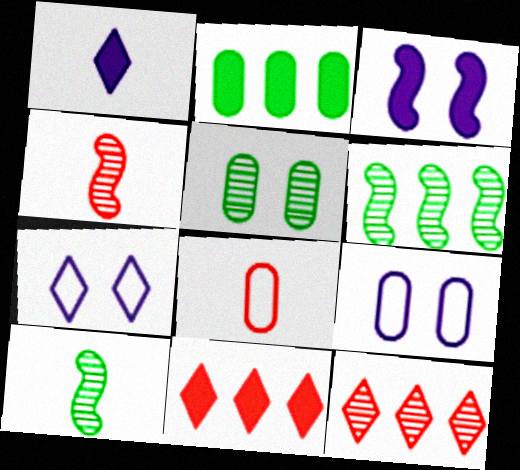[[1, 8, 10], 
[2, 4, 7], 
[9, 10, 11]]